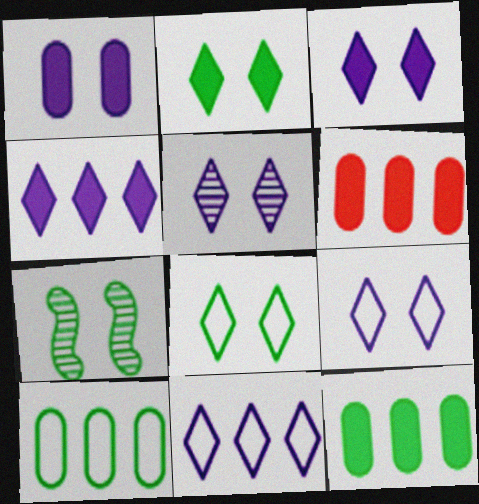[[3, 5, 9]]